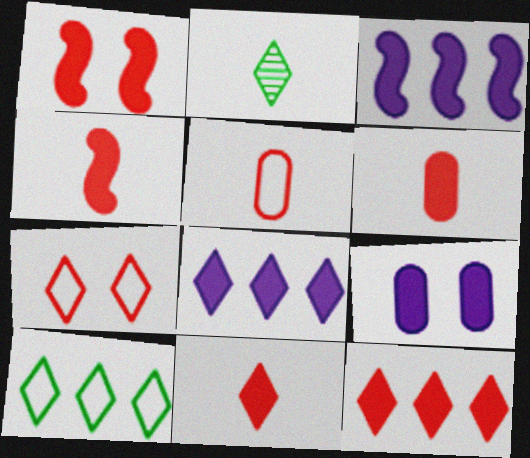[[1, 6, 12], 
[2, 7, 8], 
[4, 6, 11]]